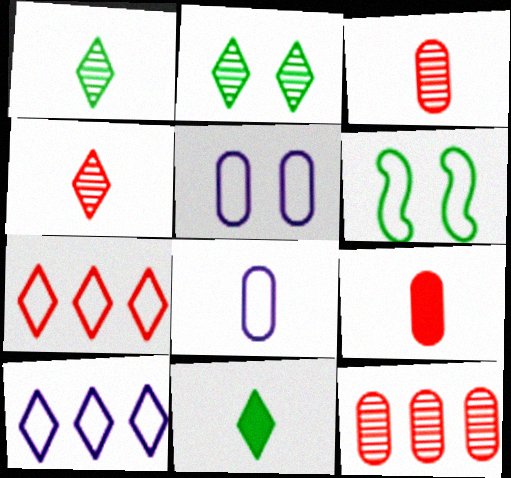[[6, 7, 8]]